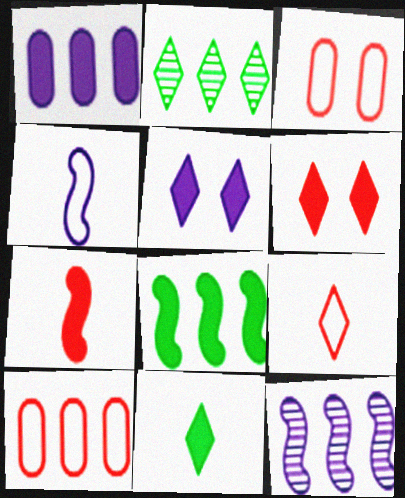[[2, 5, 9], 
[3, 11, 12]]